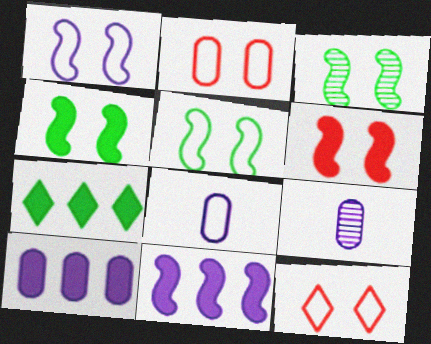[[1, 3, 6], 
[3, 4, 5]]